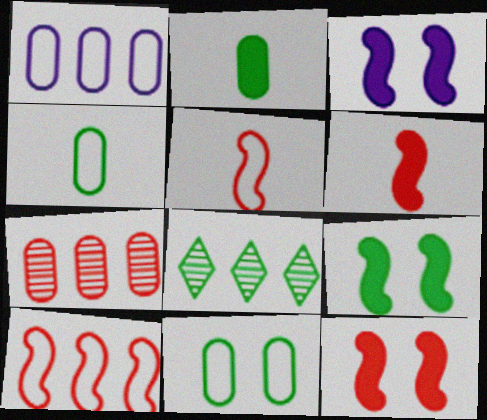[[3, 9, 12], 
[4, 8, 9]]